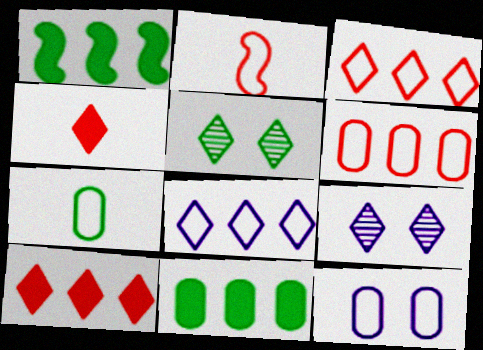[[1, 5, 7], 
[2, 9, 11], 
[4, 5, 8], 
[6, 7, 12]]